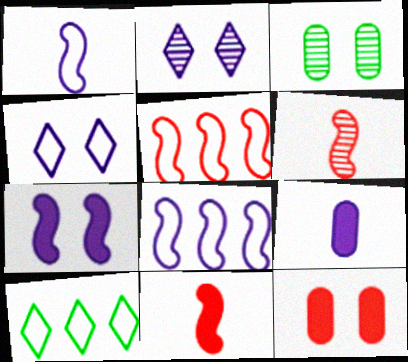[[2, 8, 9]]